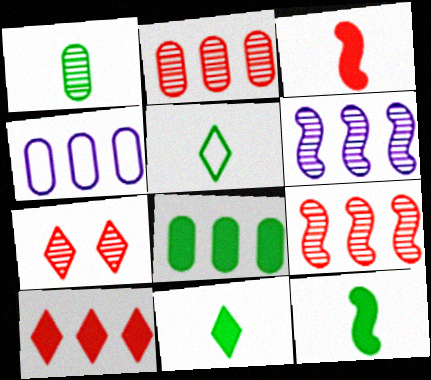[[1, 5, 12], 
[1, 6, 7], 
[2, 4, 8], 
[4, 7, 12]]